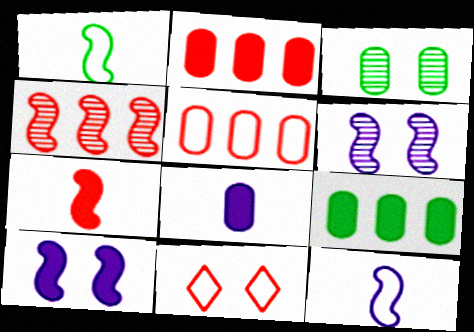[[1, 4, 10], 
[3, 5, 8], 
[3, 10, 11]]